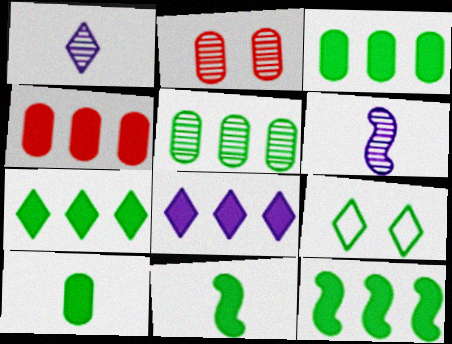[[3, 7, 12], 
[4, 6, 9], 
[4, 8, 12], 
[5, 9, 11]]